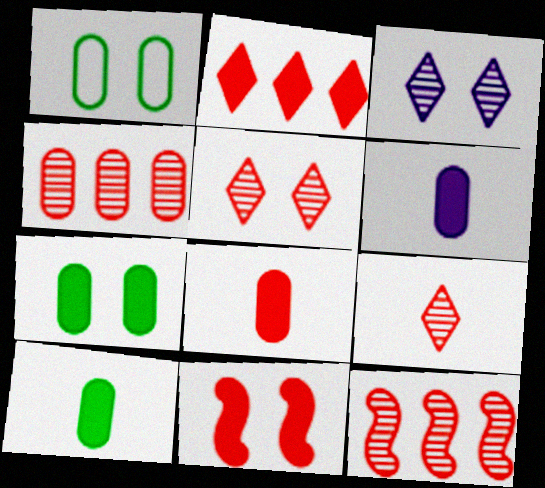[[1, 3, 11], 
[1, 4, 6], 
[2, 8, 11], 
[6, 8, 10]]